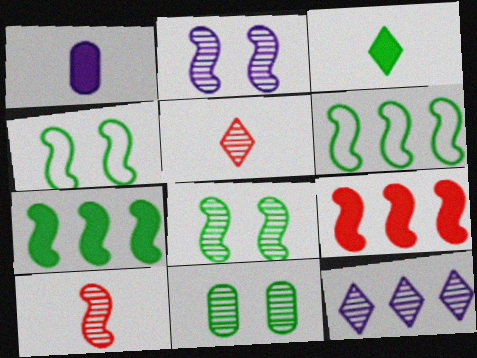[[3, 6, 11], 
[10, 11, 12]]